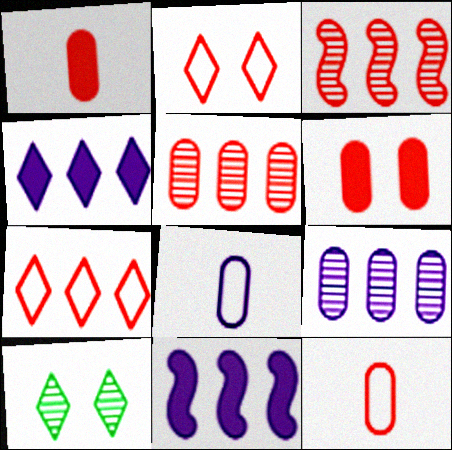[[1, 2, 3], 
[5, 6, 12], 
[10, 11, 12]]